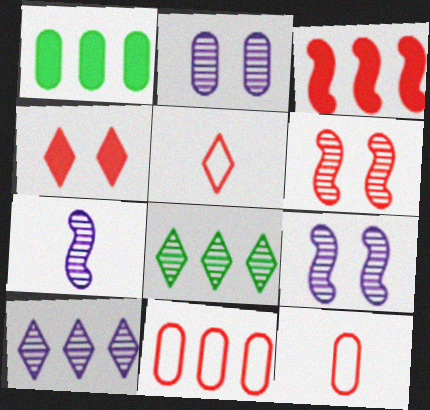[[1, 2, 12], 
[1, 5, 9], 
[2, 7, 10]]